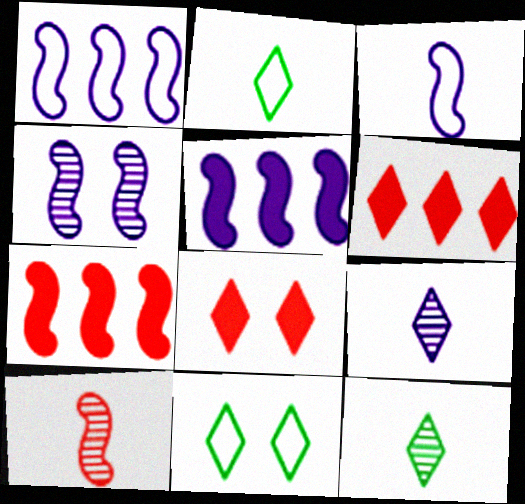[[3, 4, 5], 
[6, 9, 11]]